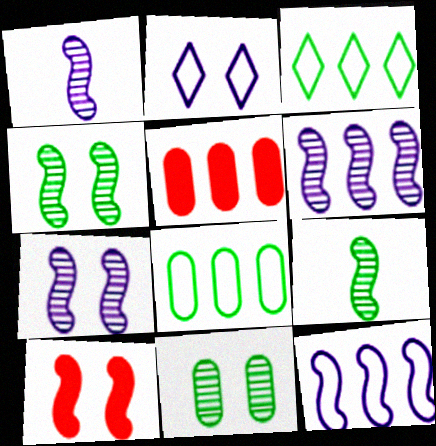[[1, 6, 7], 
[2, 5, 9], 
[2, 10, 11], 
[3, 5, 6], 
[9, 10, 12]]